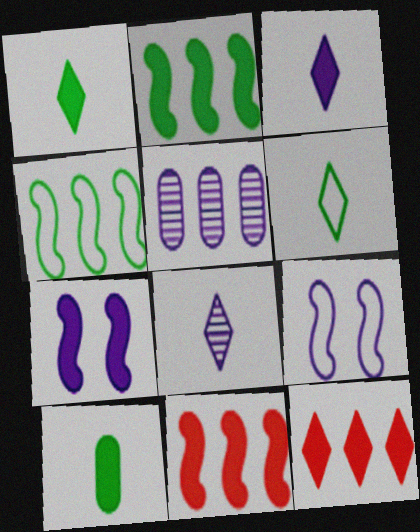[[3, 5, 9], 
[4, 5, 12], 
[7, 10, 12]]